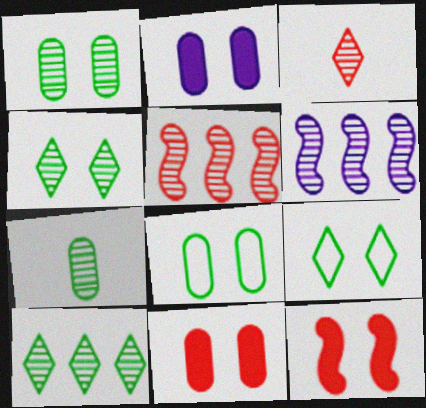[[1, 3, 6]]